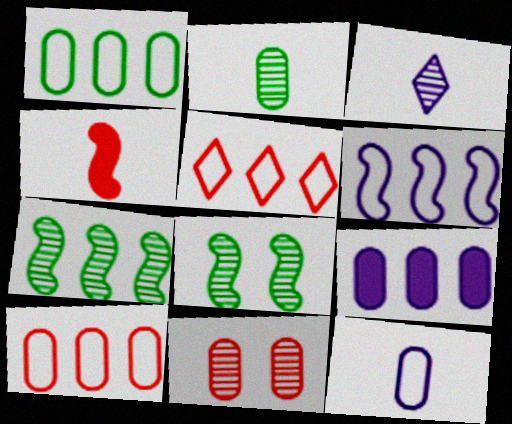[[1, 5, 6], 
[3, 7, 11], 
[4, 5, 11], 
[4, 6, 8], 
[5, 7, 9]]